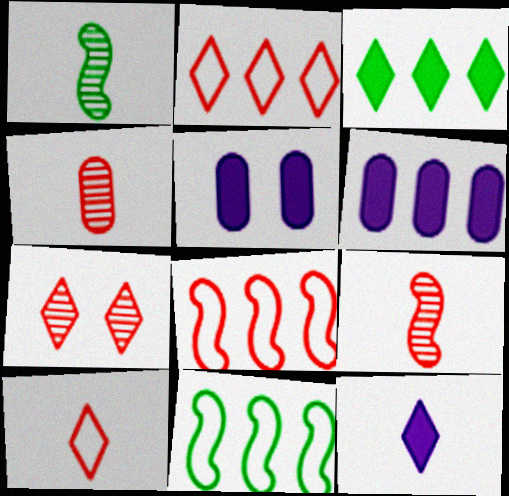[[1, 2, 5]]